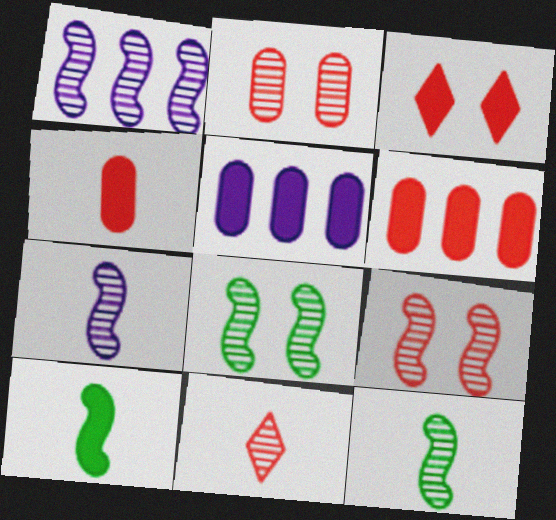[[1, 9, 12], 
[3, 5, 10]]